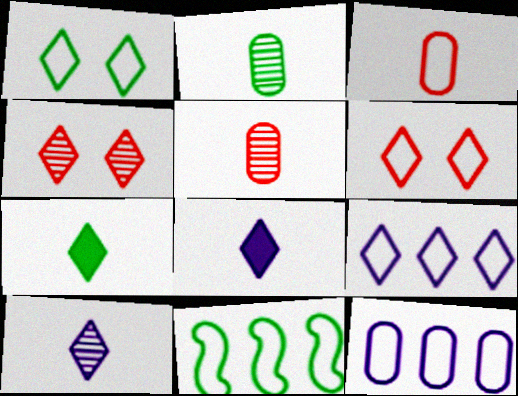[[4, 7, 9]]